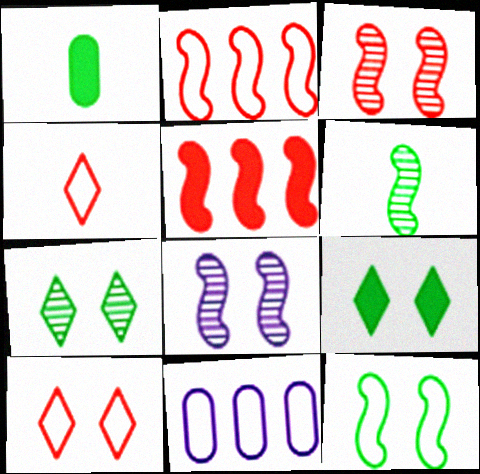[[4, 11, 12]]